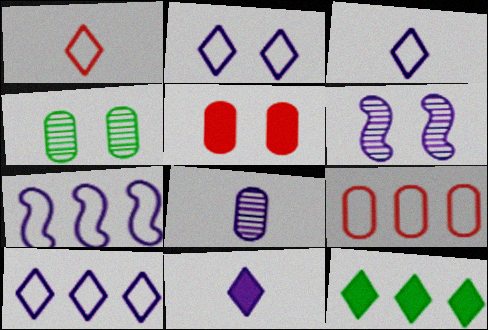[[2, 3, 10]]